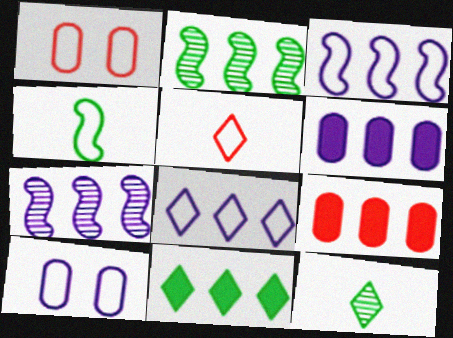[[1, 4, 8], 
[2, 8, 9], 
[6, 7, 8]]